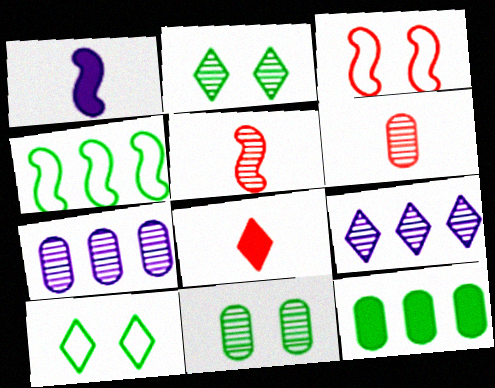[[2, 5, 7], 
[5, 9, 11], 
[6, 7, 11], 
[8, 9, 10]]